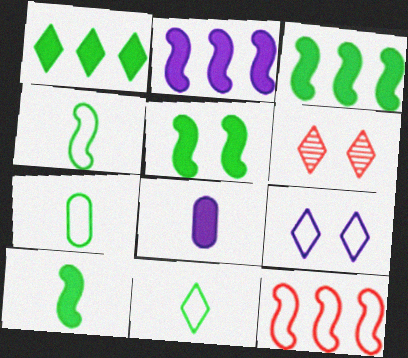[[2, 6, 7], 
[3, 5, 10], 
[4, 7, 11], 
[7, 9, 12]]